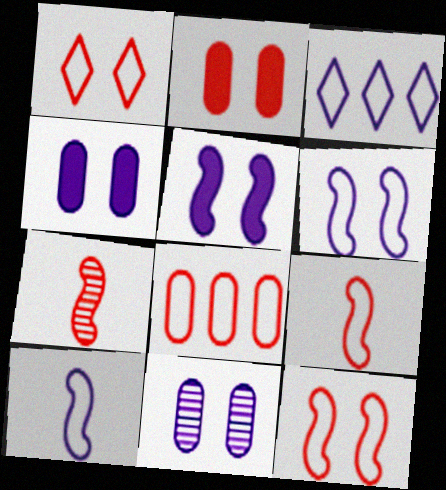[[1, 8, 9]]